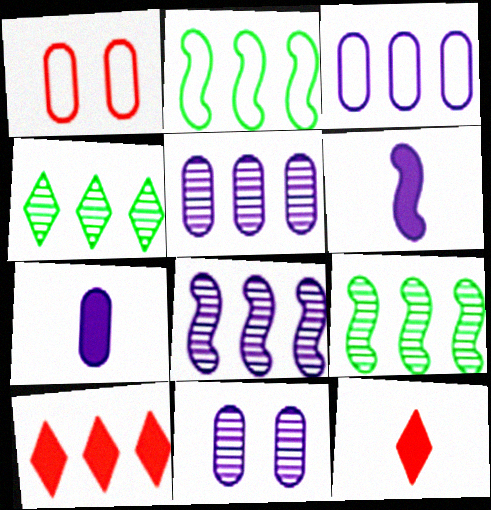[[1, 4, 6], 
[2, 5, 10], 
[2, 11, 12], 
[3, 7, 11], 
[3, 9, 10]]